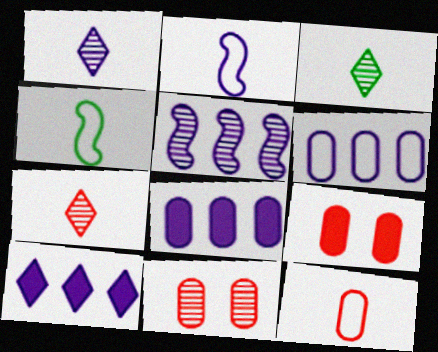[[1, 3, 7], 
[3, 5, 11], 
[4, 10, 11], 
[5, 6, 10]]